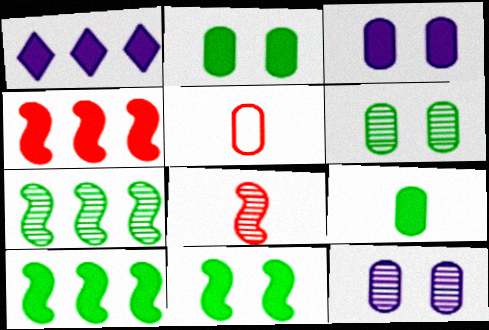[]